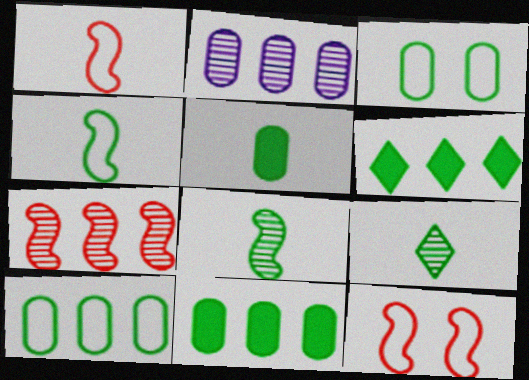[[3, 6, 8], 
[4, 5, 9]]